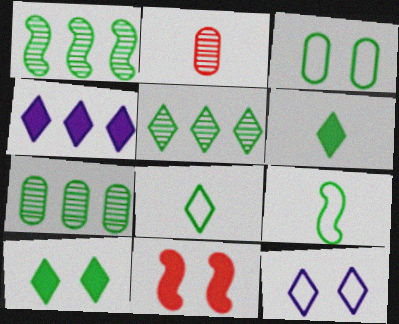[[1, 3, 6], 
[1, 5, 7], 
[5, 8, 10], 
[7, 9, 10]]